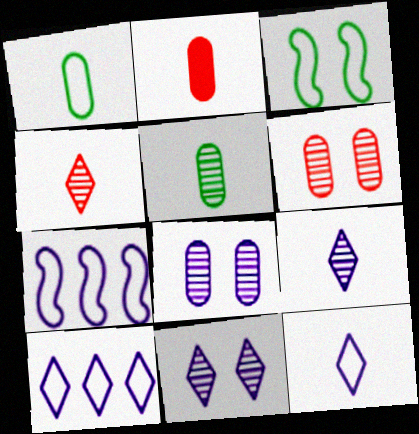[]